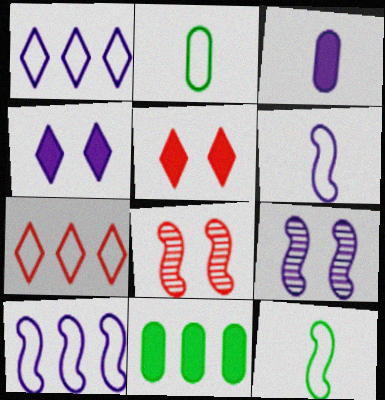[[1, 3, 9]]